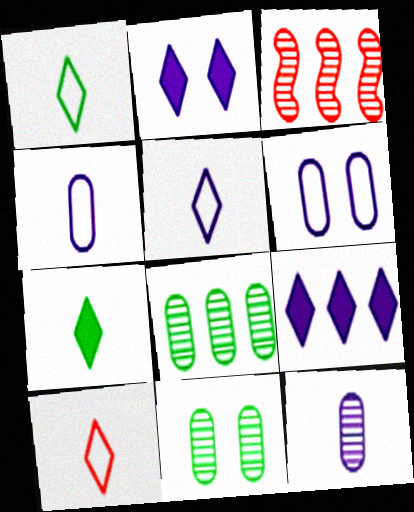[[1, 5, 10], 
[3, 6, 7]]